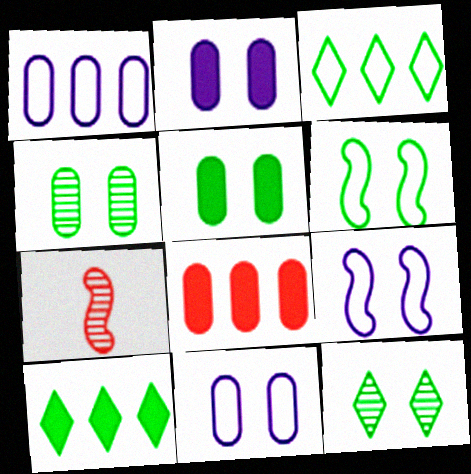[[2, 3, 7], 
[5, 6, 12], 
[7, 10, 11]]